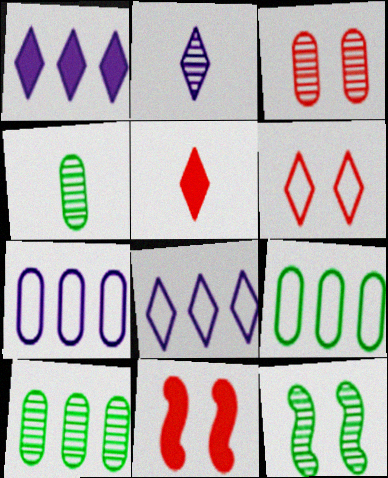[[2, 9, 11], 
[3, 6, 11], 
[4, 8, 11], 
[5, 7, 12]]